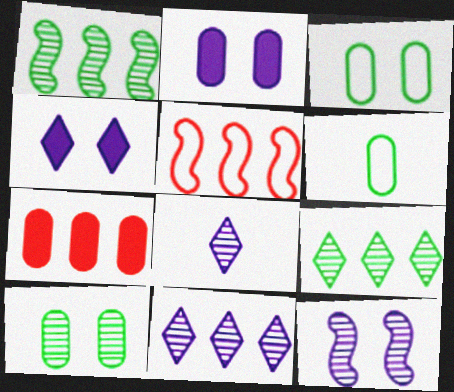[]